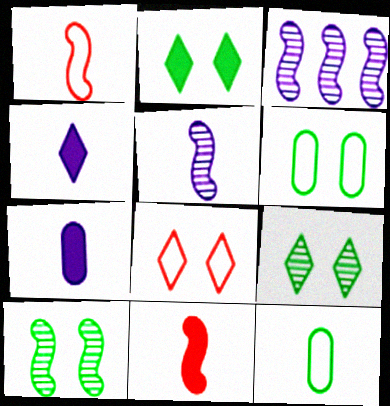[[2, 6, 10]]